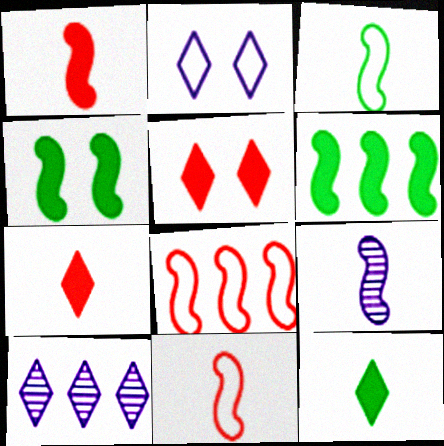[[1, 3, 9], 
[4, 8, 9]]